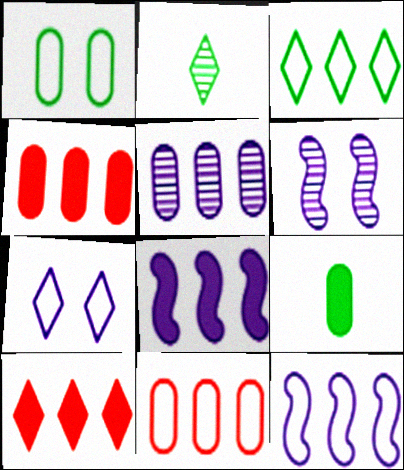[[2, 7, 10], 
[3, 11, 12]]